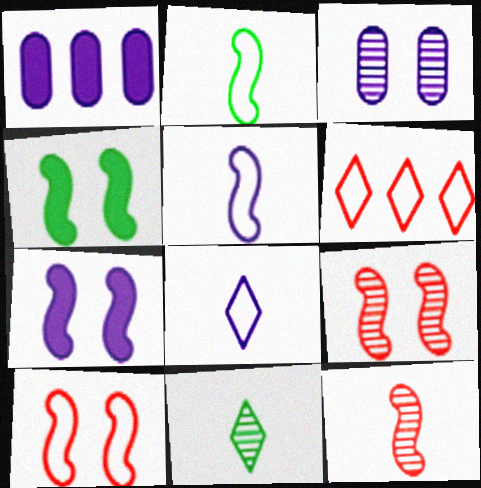[[1, 10, 11]]